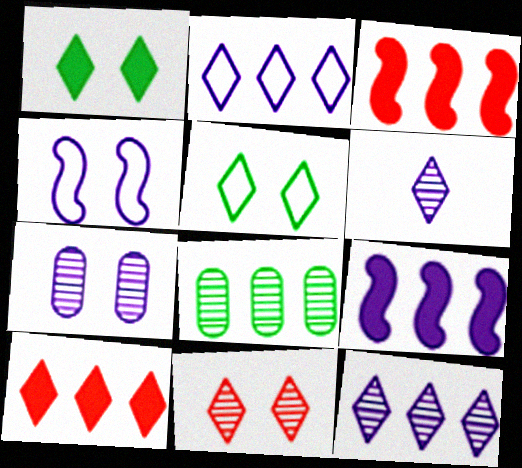[[2, 3, 8], 
[5, 6, 10]]